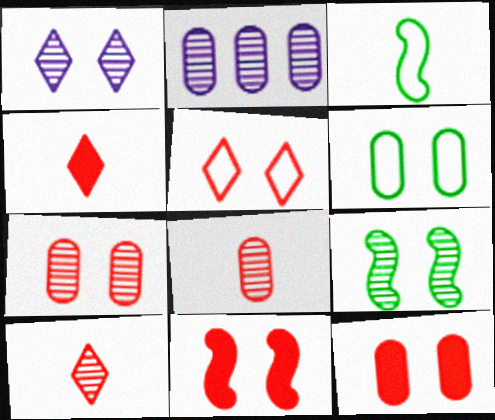[[1, 6, 11], 
[1, 7, 9], 
[2, 9, 10], 
[5, 7, 11]]